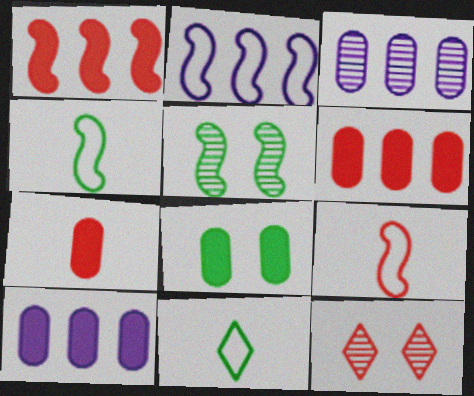[[4, 10, 12], 
[6, 9, 12], 
[7, 8, 10]]